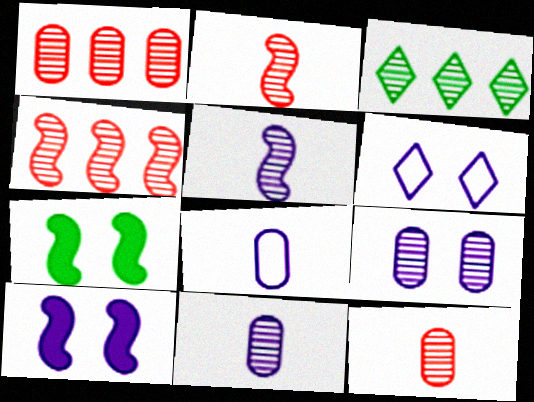[[2, 3, 9], 
[6, 9, 10]]